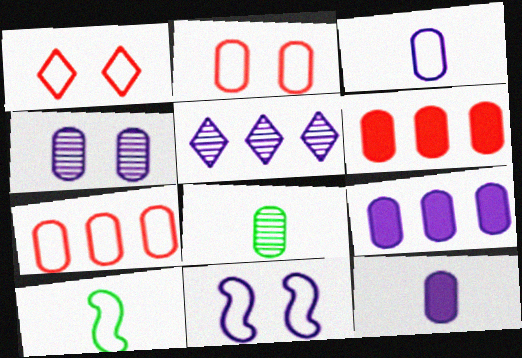[[2, 8, 9], 
[3, 4, 9], 
[5, 11, 12]]